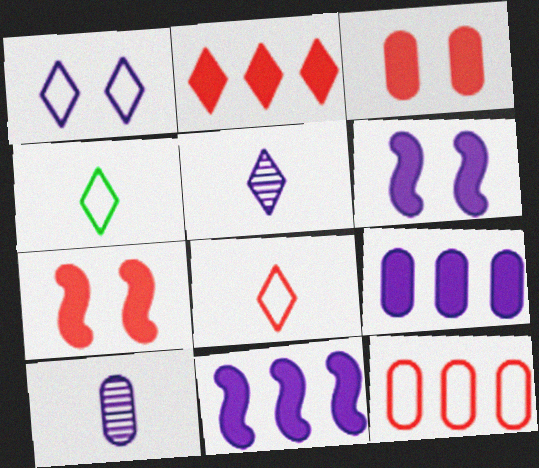[[1, 10, 11]]